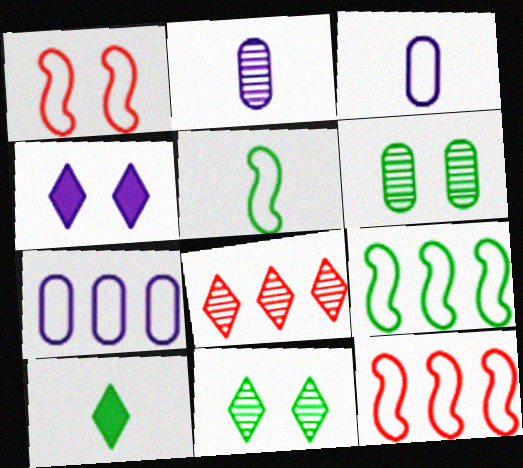[[1, 4, 6], 
[6, 9, 10]]